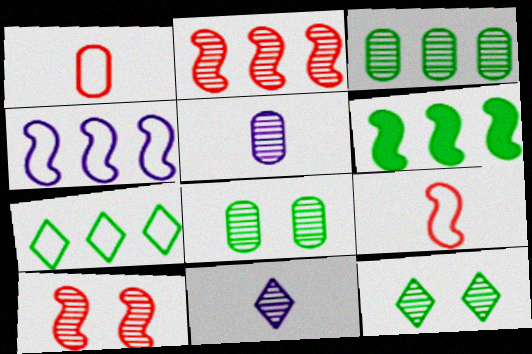[[2, 4, 6], 
[2, 5, 12], 
[2, 8, 11], 
[3, 6, 7], 
[3, 10, 11]]